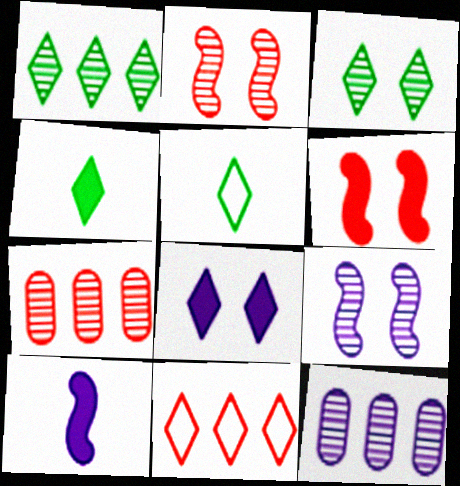[[5, 6, 12]]